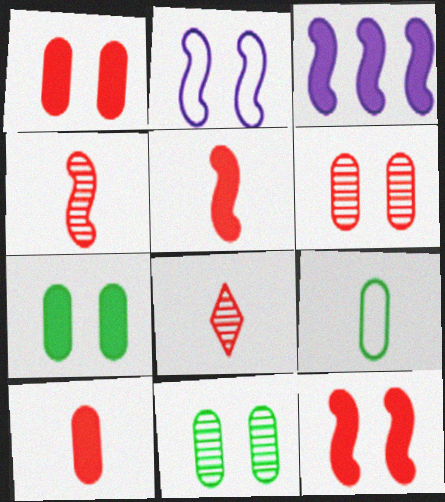[]